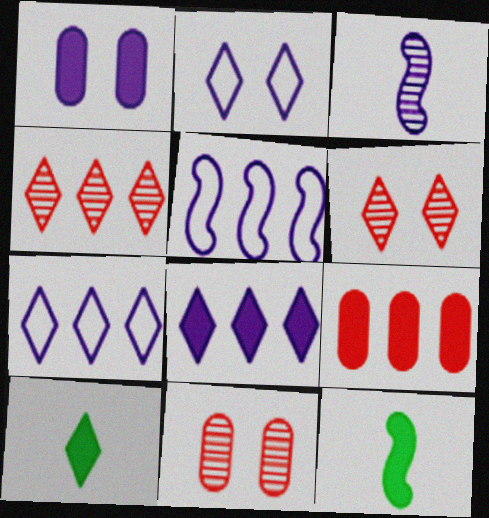[[1, 3, 7], 
[2, 4, 10], 
[5, 10, 11], 
[6, 7, 10], 
[7, 11, 12]]